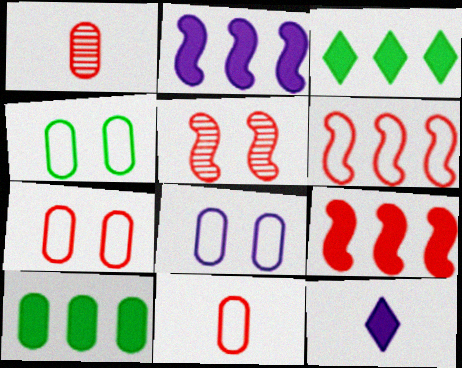[[1, 8, 10], 
[4, 7, 8]]